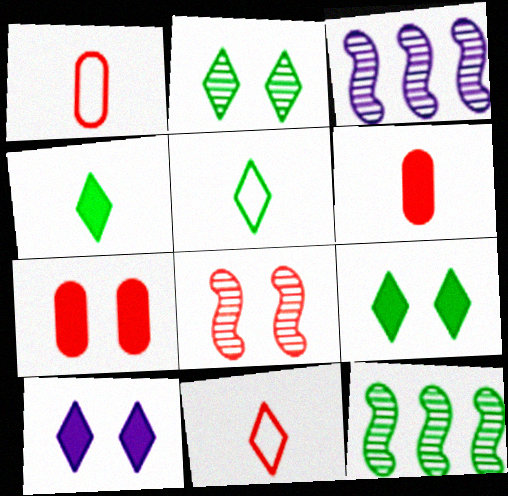[[1, 3, 9], 
[1, 10, 12], 
[3, 5, 7]]